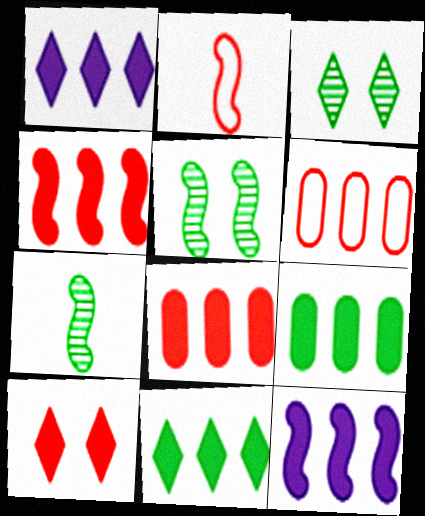[[1, 4, 9], 
[2, 5, 12], 
[8, 11, 12]]